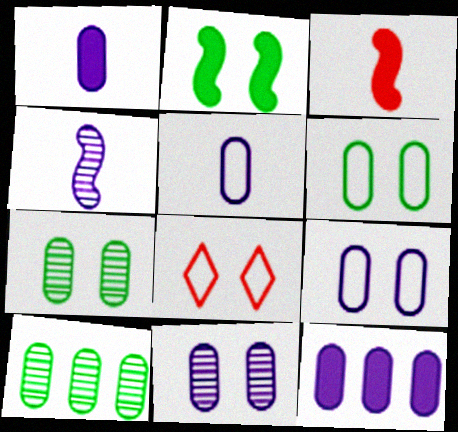[[2, 8, 11], 
[5, 11, 12]]